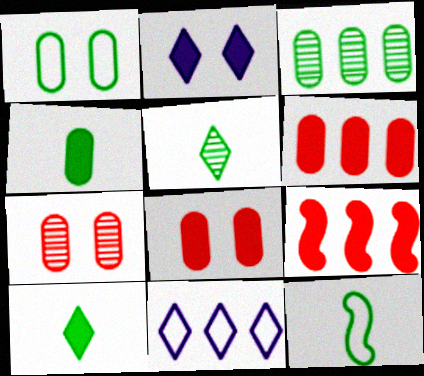[[1, 3, 4], 
[2, 4, 9], 
[3, 9, 11], 
[4, 5, 12]]